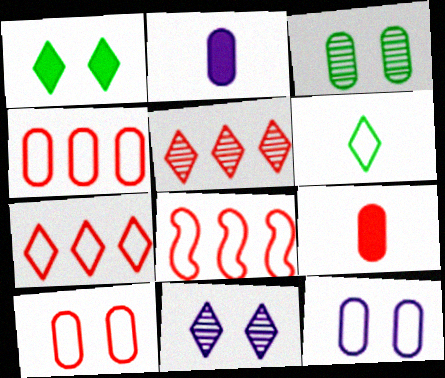[[2, 3, 4], 
[4, 7, 8], 
[6, 8, 12]]